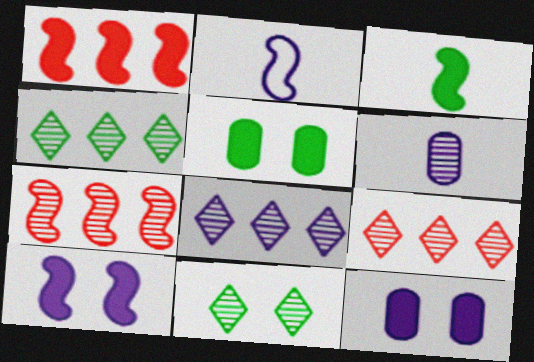[[1, 3, 10], 
[2, 5, 9], 
[2, 8, 12], 
[4, 8, 9], 
[6, 7, 11]]